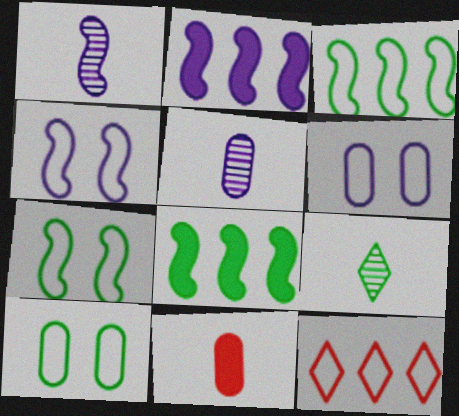[[1, 2, 4], 
[8, 9, 10]]